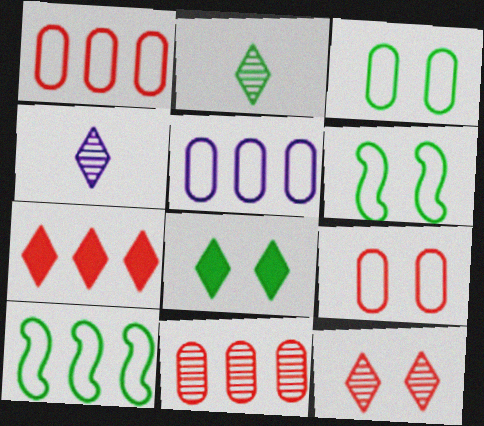[]